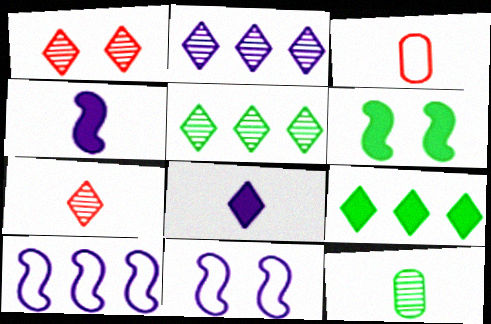[[2, 3, 6]]